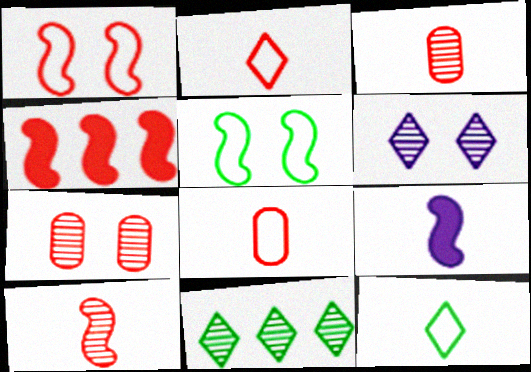[[1, 4, 10], 
[2, 4, 7], 
[3, 9, 12]]